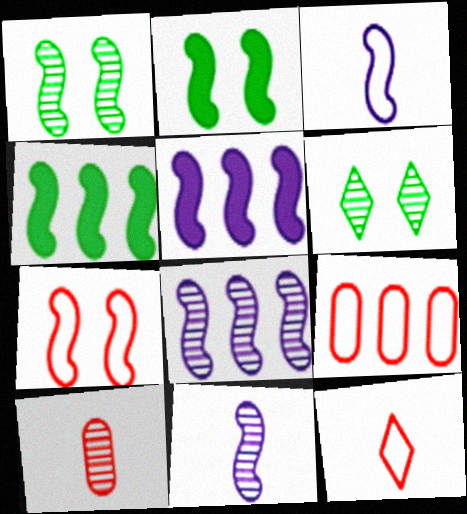[[4, 7, 11], 
[6, 8, 10], 
[7, 9, 12]]